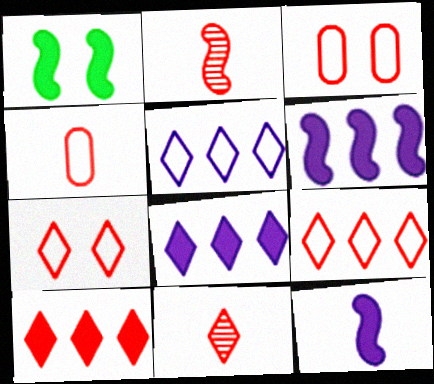[[2, 3, 10], 
[7, 10, 11]]